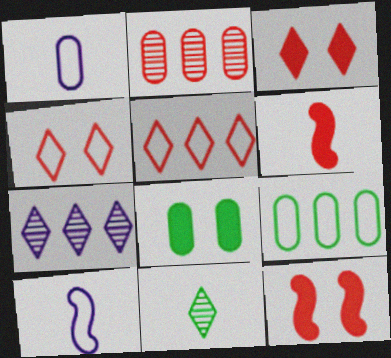[[1, 2, 8], 
[1, 6, 11], 
[2, 4, 6], 
[4, 9, 10]]